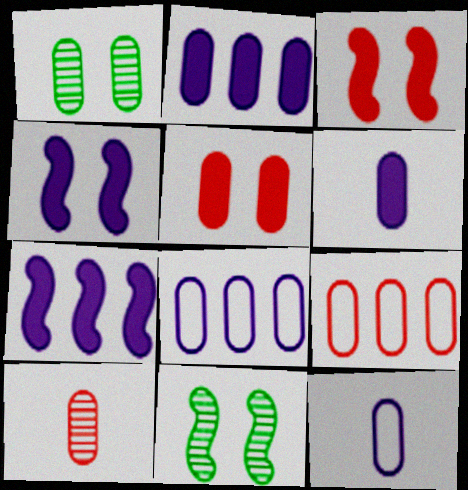[[1, 6, 9], 
[5, 9, 10]]